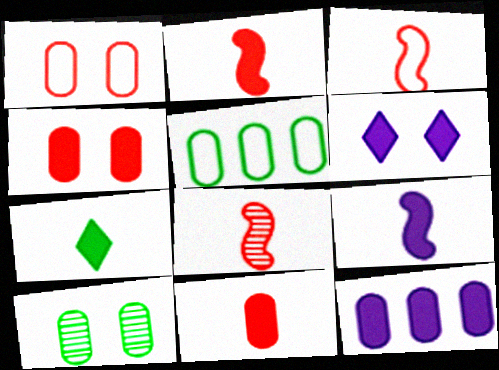[[2, 3, 8], 
[5, 6, 8], 
[6, 9, 12], 
[7, 9, 11]]